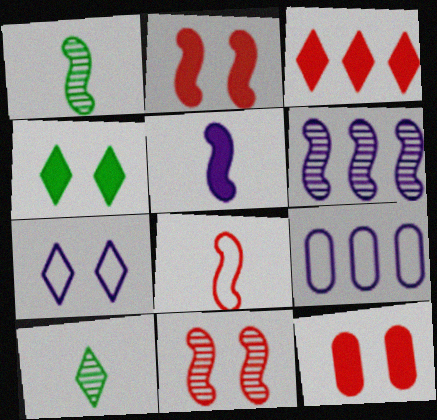[[1, 5, 8], 
[1, 6, 11], 
[2, 9, 10], 
[3, 7, 10]]